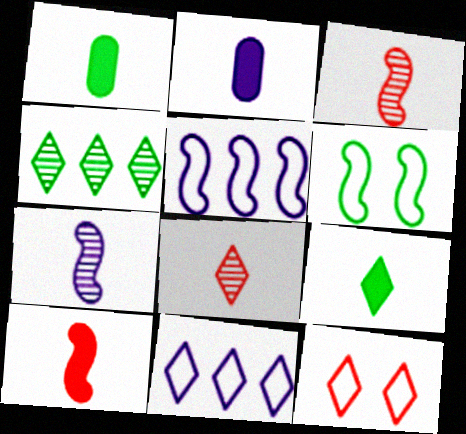[[1, 4, 6], 
[2, 9, 10]]